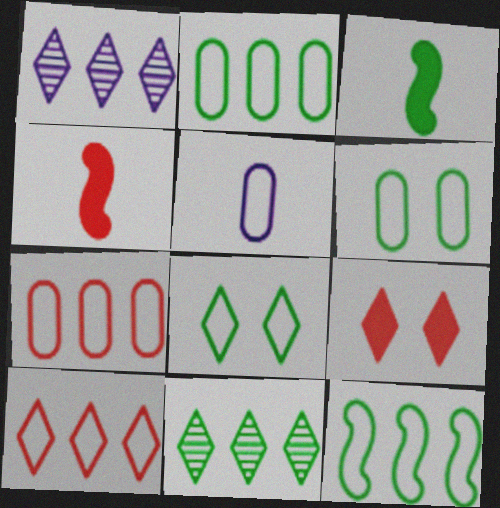[[1, 4, 6], 
[3, 6, 11], 
[5, 6, 7]]